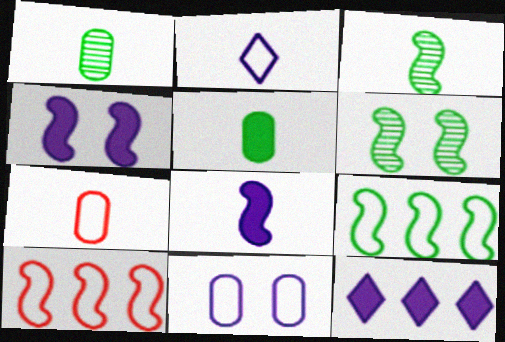[[3, 4, 10], 
[6, 7, 12], 
[6, 8, 10]]